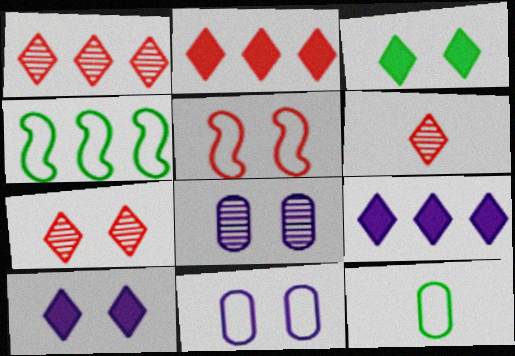[[1, 6, 7], 
[3, 5, 8]]